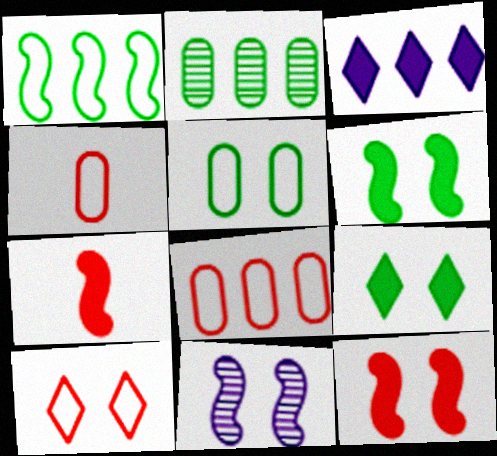[[1, 7, 11]]